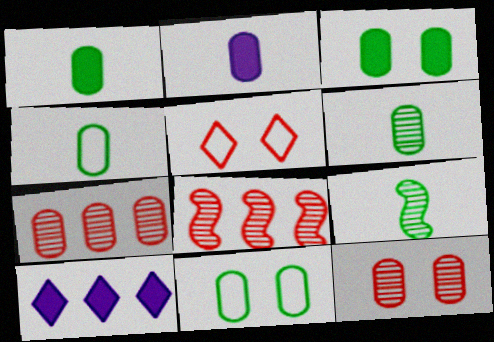[[1, 4, 6], 
[2, 7, 11]]